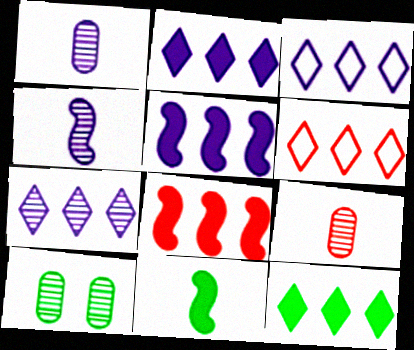[[2, 3, 7], 
[6, 7, 12]]